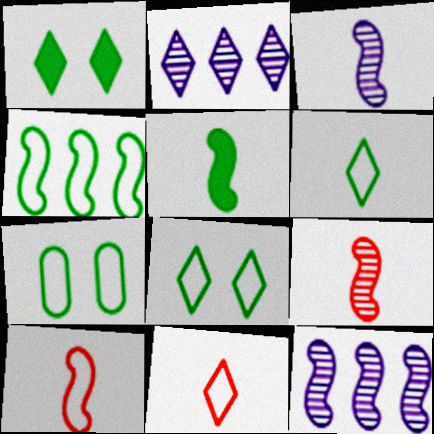[[1, 2, 11], 
[3, 5, 10], 
[4, 6, 7]]